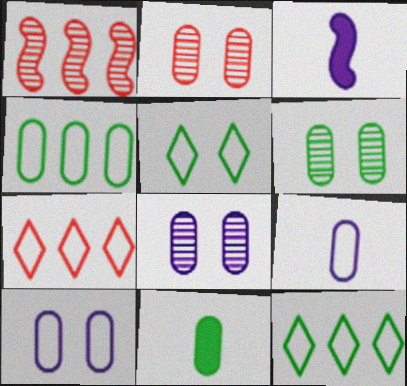[[2, 3, 12], 
[2, 6, 8], 
[3, 6, 7], 
[4, 6, 11]]